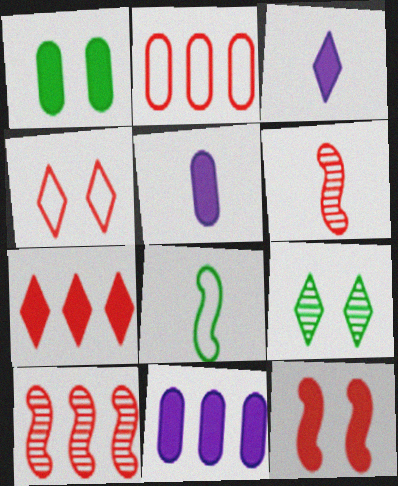[[2, 7, 10]]